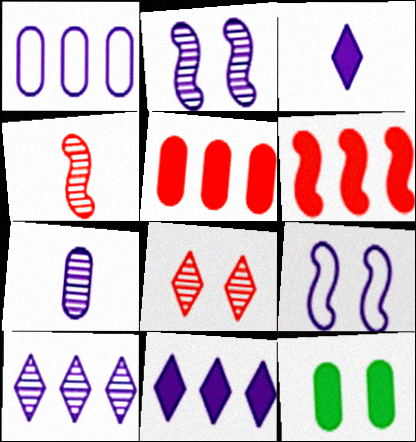[[1, 2, 3], 
[2, 7, 10], 
[3, 6, 12], 
[7, 9, 11], 
[8, 9, 12]]